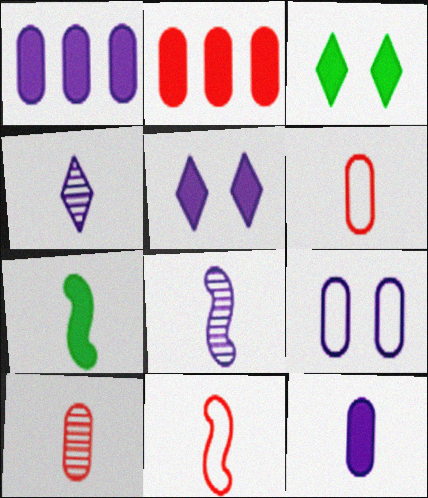[[2, 5, 7], 
[4, 6, 7], 
[7, 8, 11]]